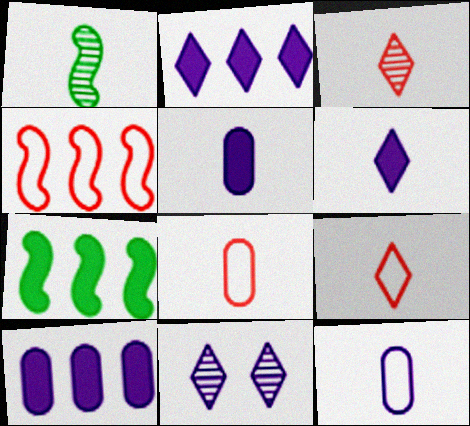[[1, 5, 9], 
[1, 6, 8], 
[7, 8, 11]]